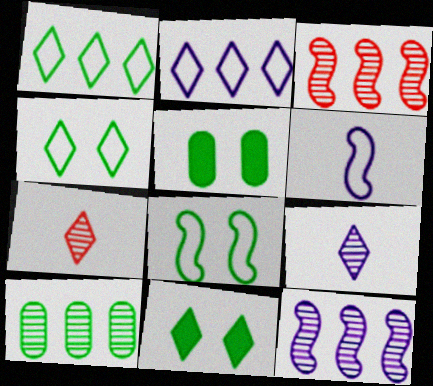[[2, 7, 11]]